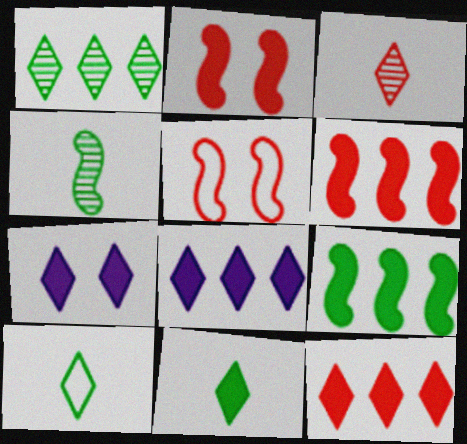[[7, 11, 12]]